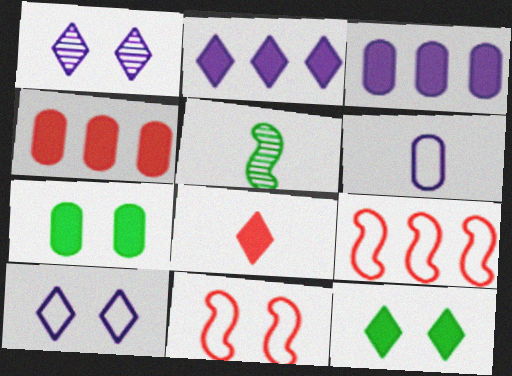[[1, 7, 11], 
[2, 8, 12], 
[4, 5, 10], 
[5, 6, 8]]